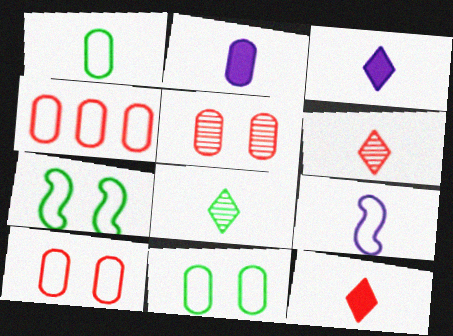[]